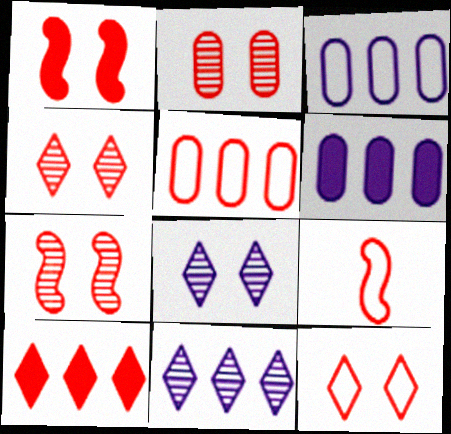[[1, 2, 12], 
[2, 4, 7], 
[2, 9, 10], 
[5, 9, 12]]